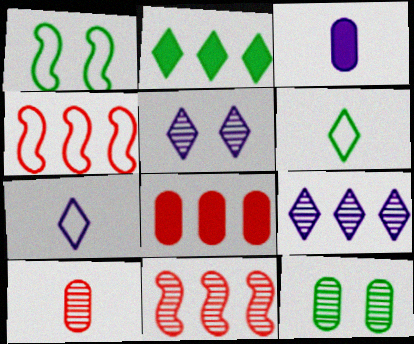[]